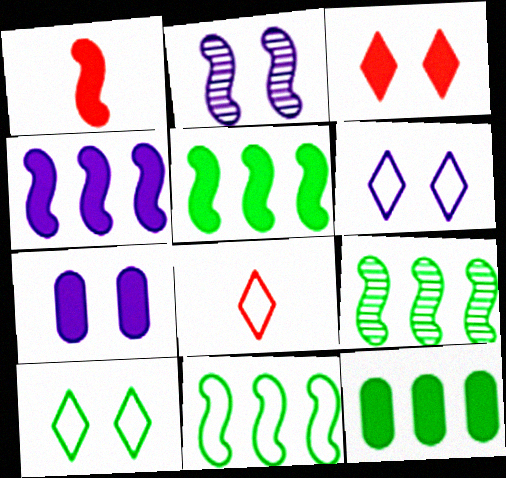[[1, 2, 11], 
[2, 6, 7], 
[2, 8, 12], 
[5, 9, 11], 
[7, 8, 9]]